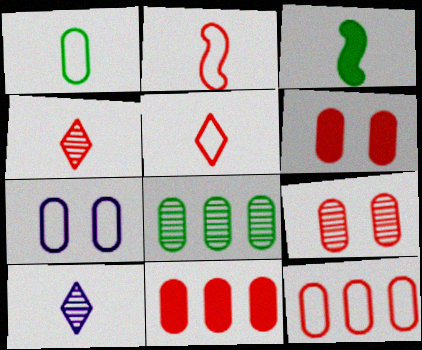[[1, 7, 12]]